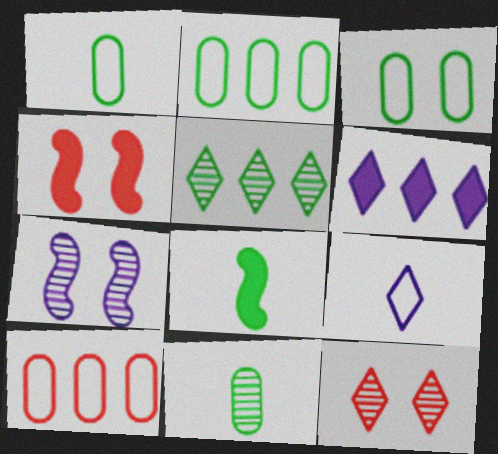[[1, 2, 3], 
[3, 5, 8]]